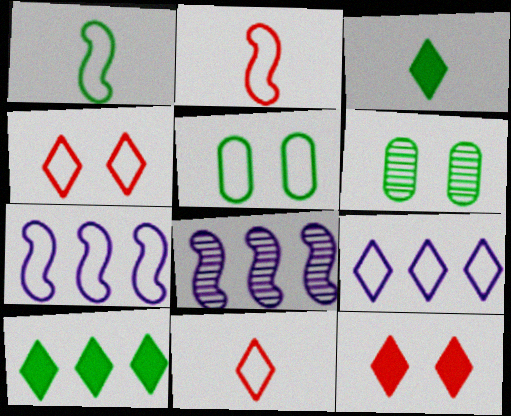[[1, 6, 10], 
[2, 5, 9], 
[5, 7, 11]]